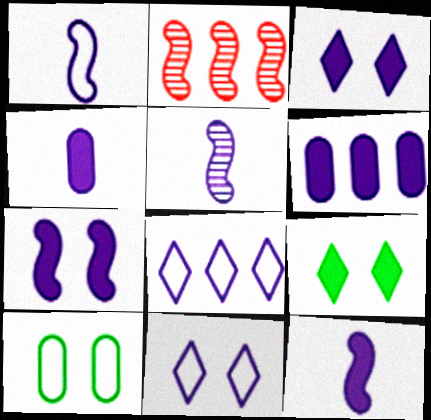[[1, 5, 12], 
[3, 6, 12], 
[5, 6, 11]]